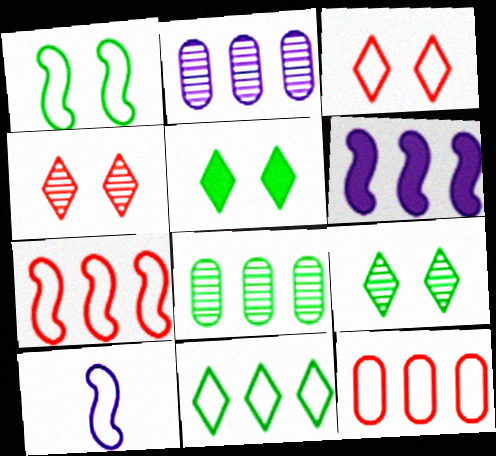[[1, 7, 10]]